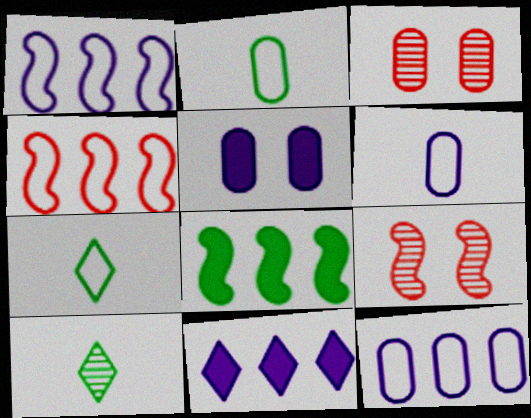[[2, 9, 11], 
[4, 5, 10]]